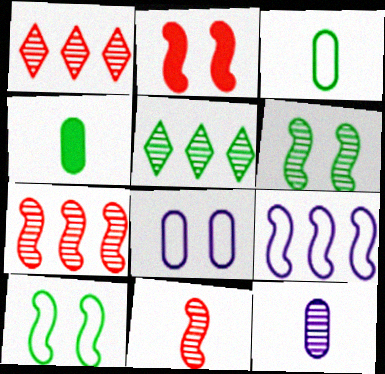[[1, 6, 12], 
[4, 5, 10]]